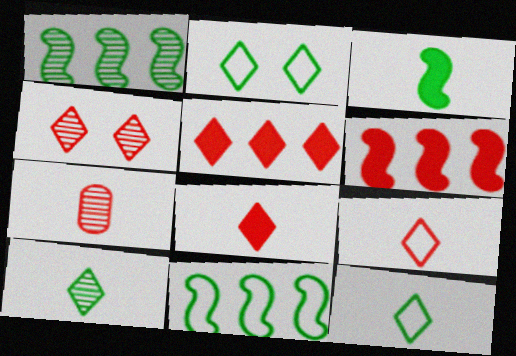[[4, 5, 9]]